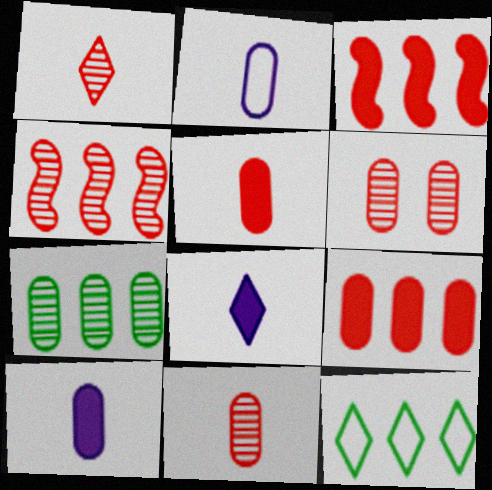[[1, 4, 6]]